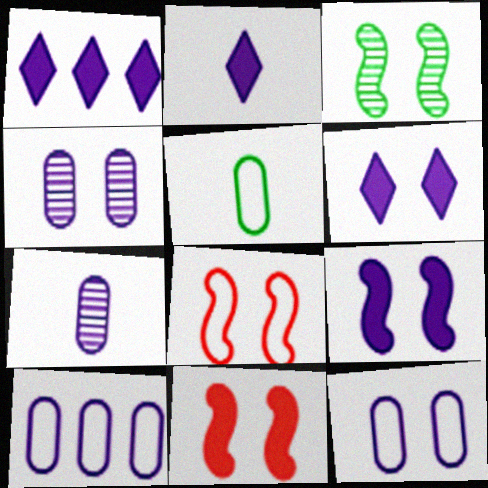[[1, 2, 6], 
[3, 8, 9]]